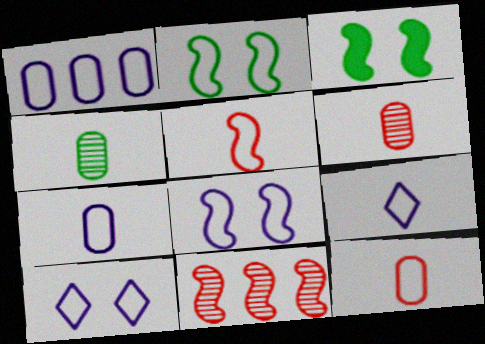[[1, 8, 9]]